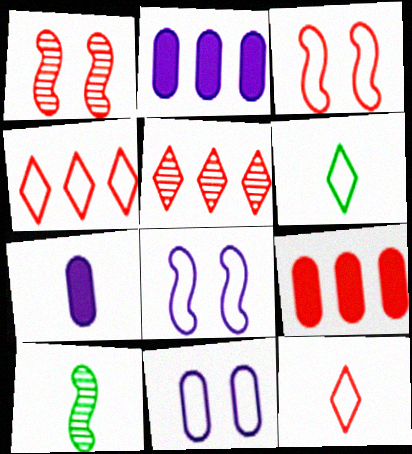[[1, 2, 6], 
[1, 9, 12], 
[7, 10, 12]]